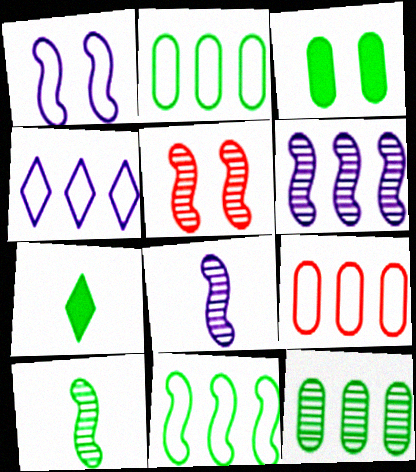[[4, 9, 11], 
[5, 6, 10]]